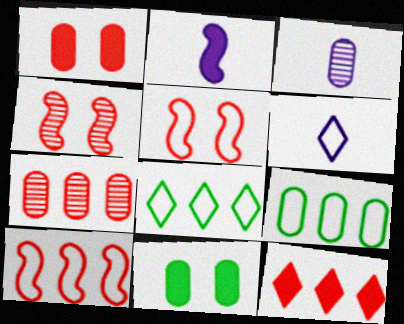[[1, 3, 9], 
[2, 3, 6], 
[2, 11, 12], 
[5, 6, 9], 
[7, 10, 12]]